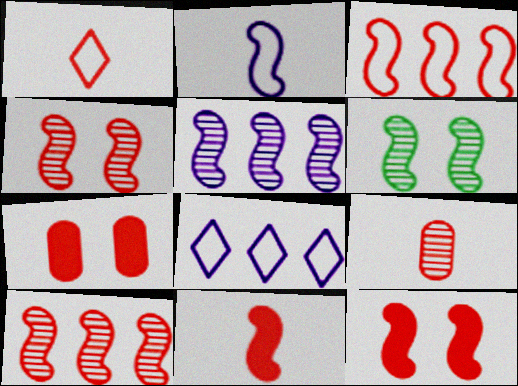[[1, 7, 10], 
[1, 9, 11], 
[3, 4, 11]]